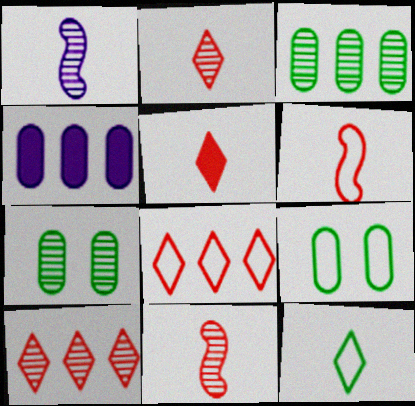[[1, 7, 10]]